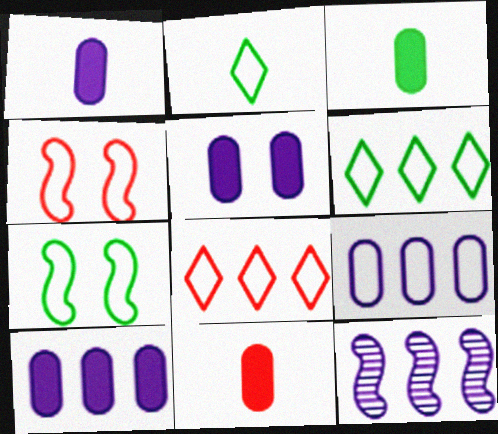[[1, 3, 11], 
[1, 5, 10], 
[2, 4, 9]]